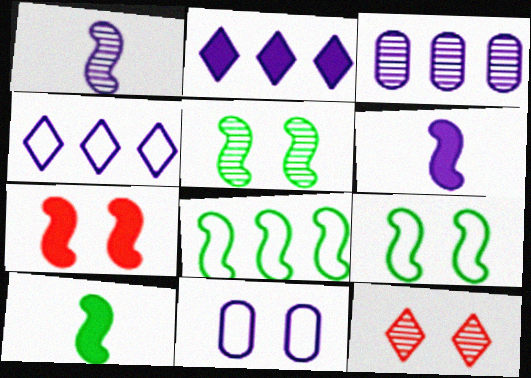[[1, 2, 11], 
[1, 7, 8], 
[5, 8, 10]]